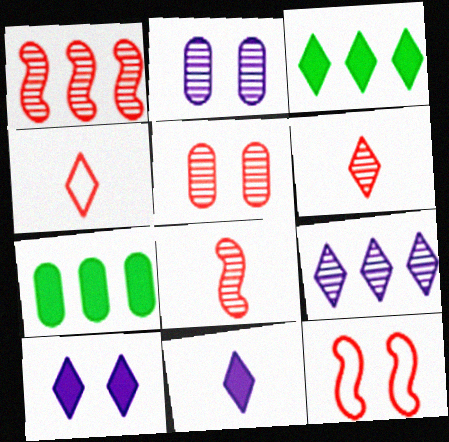[[1, 5, 6]]